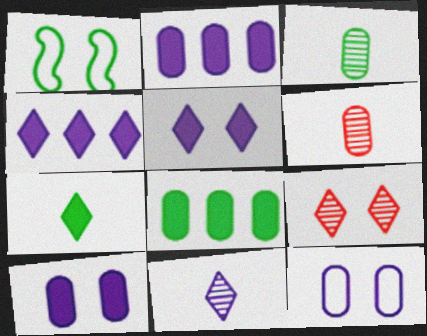[[1, 4, 6], 
[1, 9, 10], 
[6, 8, 12]]